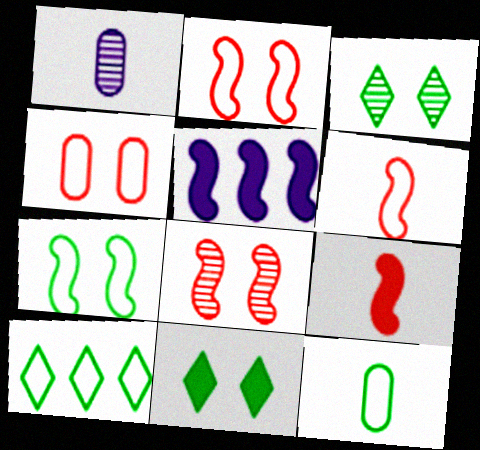[[7, 10, 12]]